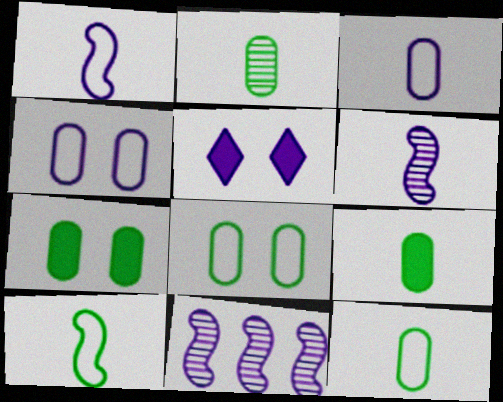[[2, 9, 12], 
[3, 5, 11]]